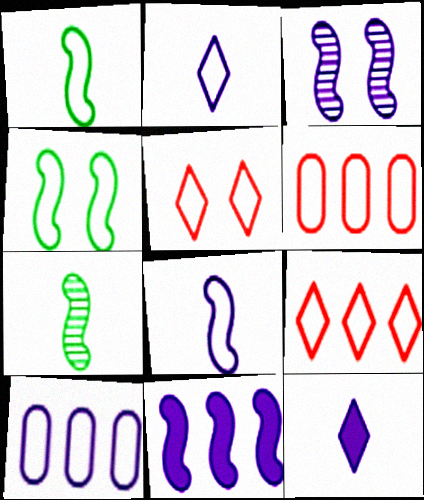[[1, 5, 10], 
[2, 4, 6], 
[3, 8, 11], 
[3, 10, 12]]